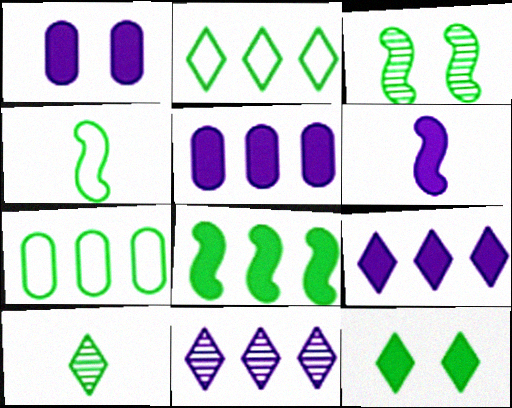[[1, 6, 9], 
[2, 10, 12], 
[3, 4, 8]]